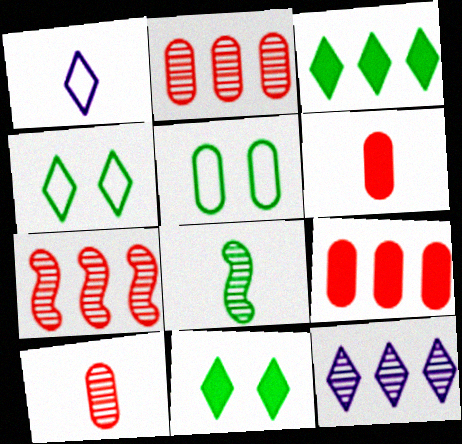[[1, 6, 8], 
[3, 5, 8]]